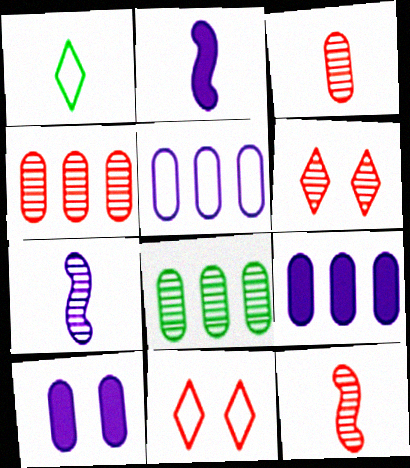[[1, 2, 3], 
[2, 8, 11], 
[4, 6, 12], 
[6, 7, 8]]